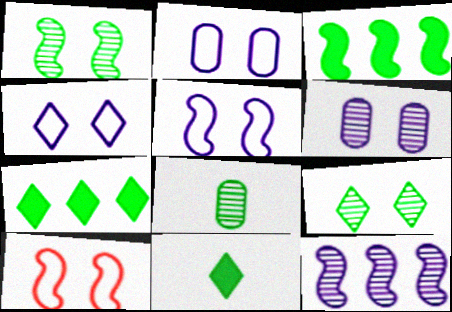[[2, 4, 5]]